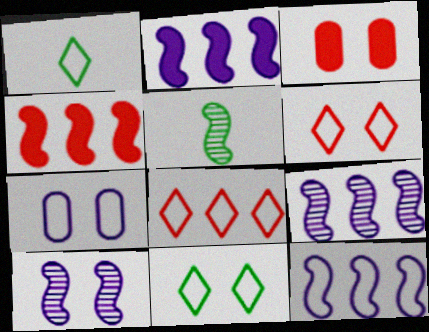[[1, 3, 9], 
[2, 9, 12], 
[3, 10, 11]]